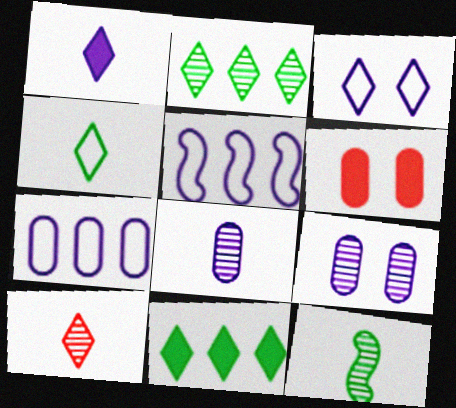[[1, 4, 10], 
[1, 5, 9], 
[3, 10, 11], 
[8, 10, 12]]